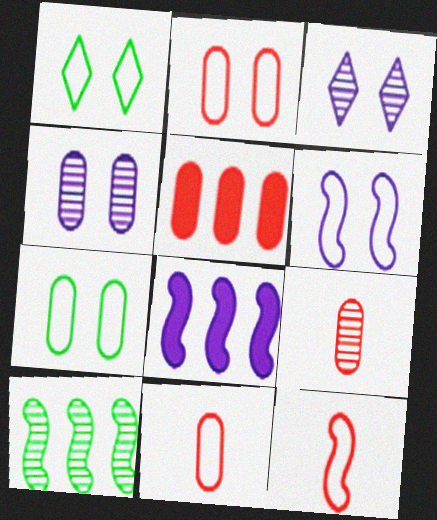[[1, 2, 6], 
[1, 8, 9], 
[2, 5, 9], 
[3, 9, 10]]